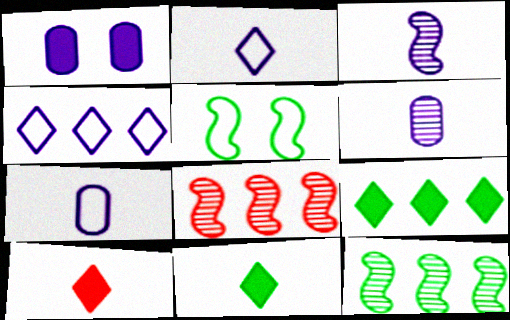[[1, 3, 4]]